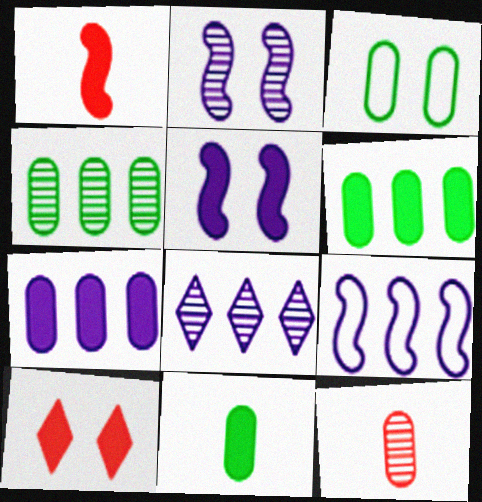[[1, 3, 8], 
[2, 3, 10], 
[3, 4, 11], 
[3, 7, 12], 
[7, 8, 9]]